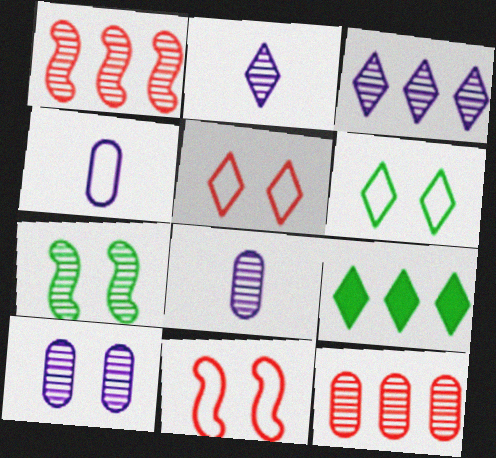[[2, 5, 9], 
[2, 7, 12], 
[8, 9, 11]]